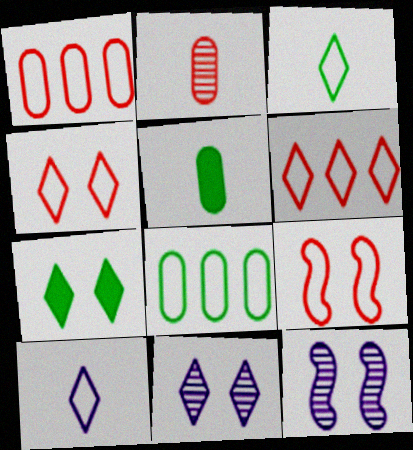[[4, 7, 11], 
[5, 6, 12], 
[8, 9, 10]]